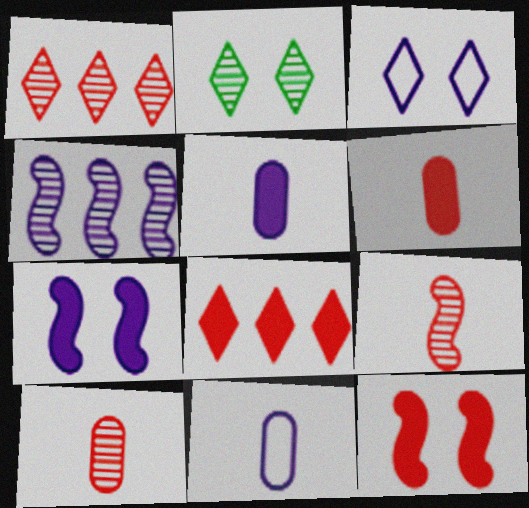[[2, 4, 10], 
[3, 4, 5], 
[6, 8, 12]]